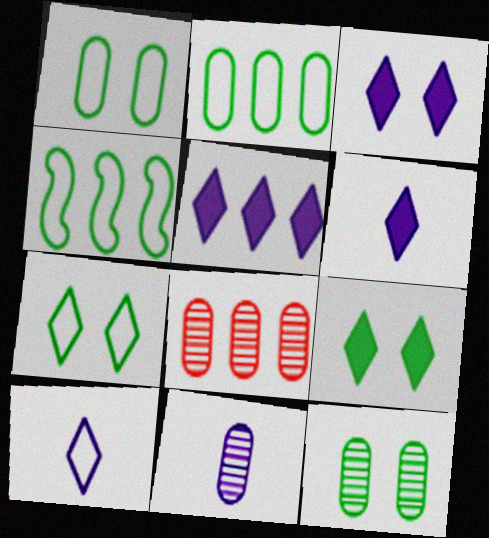[[3, 5, 6], 
[4, 5, 8], 
[8, 11, 12]]